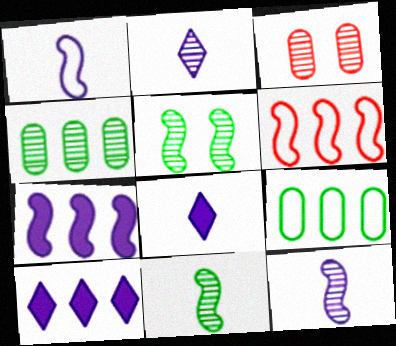[[4, 6, 10]]